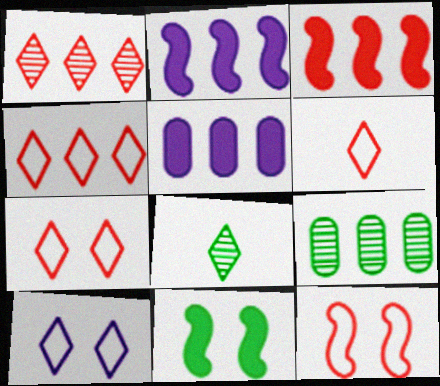[[2, 4, 9], 
[4, 6, 7], 
[5, 8, 12]]